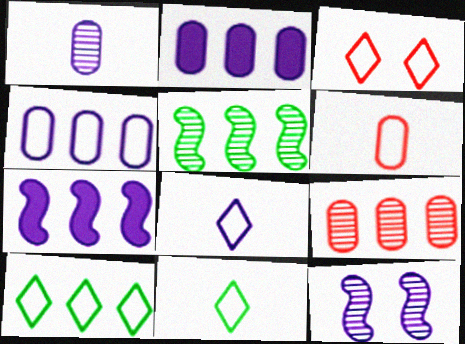[[2, 8, 12], 
[3, 8, 10], 
[7, 9, 10]]